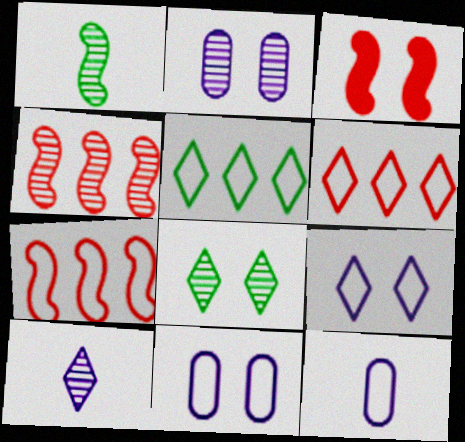[[3, 8, 11]]